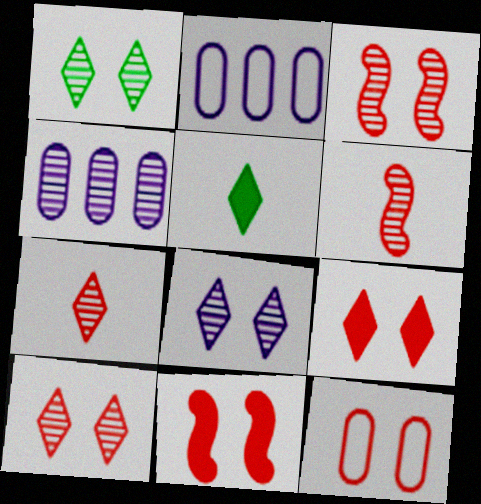[[1, 4, 6], 
[1, 8, 10], 
[2, 3, 5], 
[3, 9, 12], 
[10, 11, 12]]